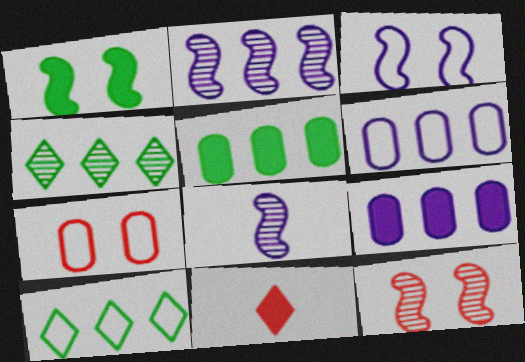[[1, 3, 12], 
[1, 9, 11]]